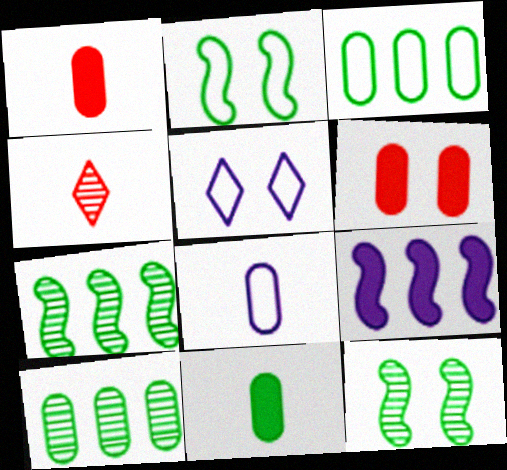[[1, 5, 7], 
[5, 6, 12], 
[6, 8, 10]]